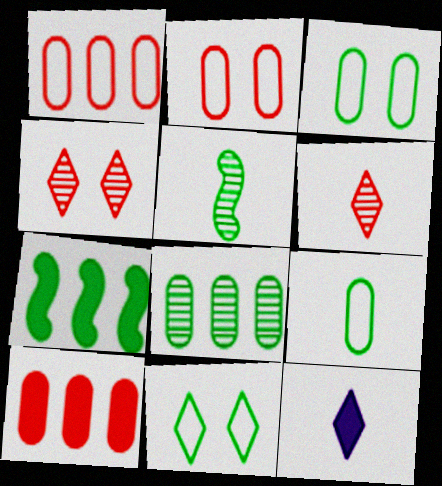[]